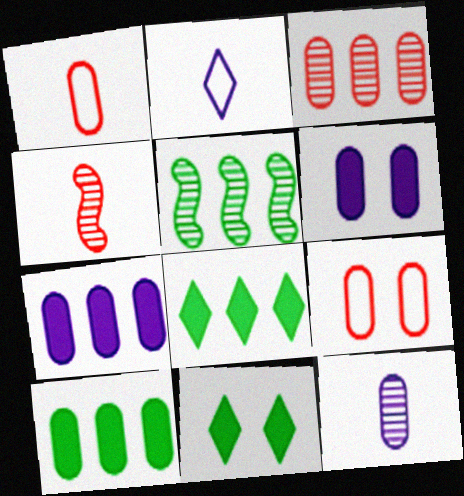[[9, 10, 12]]